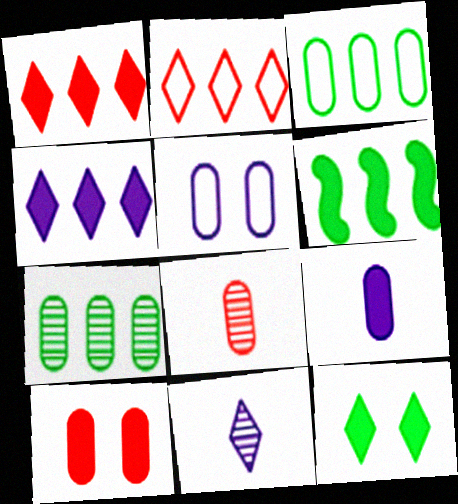[[2, 11, 12]]